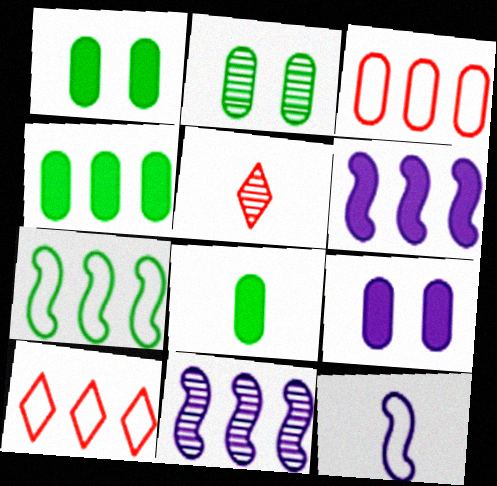[[1, 4, 8], 
[2, 5, 11], 
[4, 10, 11], 
[5, 7, 9], 
[5, 8, 12]]